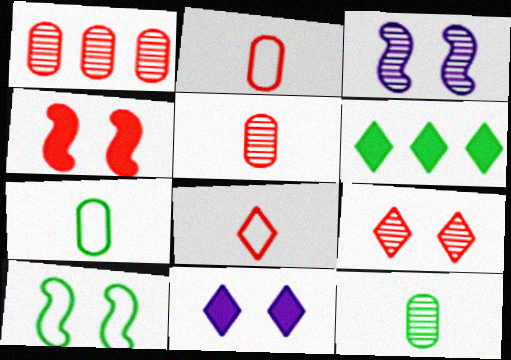[[1, 4, 8], 
[2, 3, 6], 
[3, 4, 10], 
[6, 10, 12]]